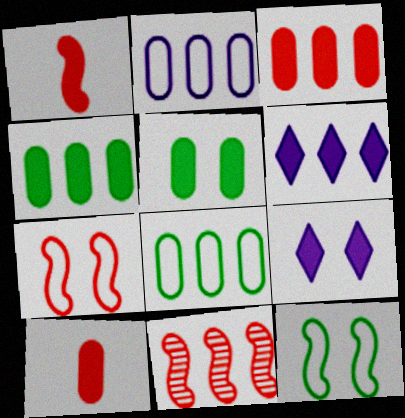[[1, 4, 9], 
[1, 5, 6], 
[1, 7, 11], 
[6, 8, 11]]